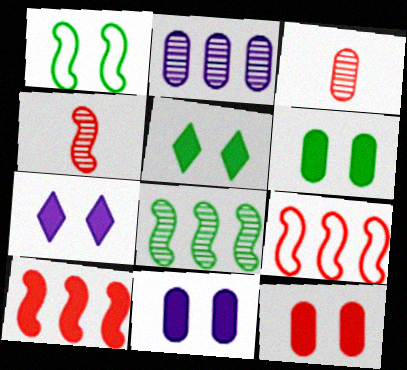[[6, 11, 12]]